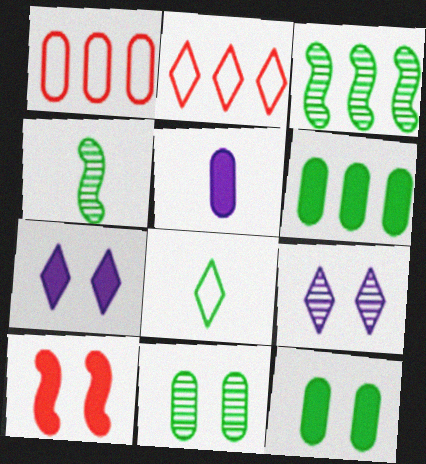[[1, 4, 7], 
[1, 5, 11], 
[3, 8, 12], 
[7, 10, 12]]